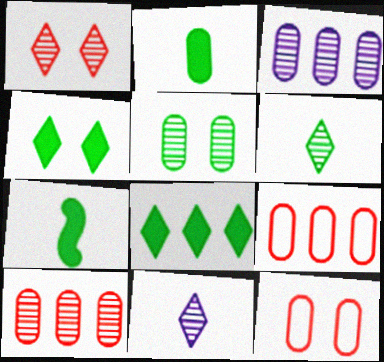[[2, 3, 12]]